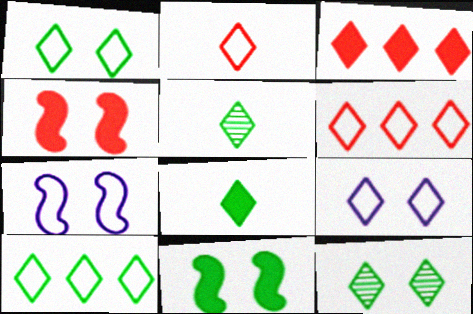[[2, 9, 10], 
[3, 5, 9], 
[8, 10, 12]]